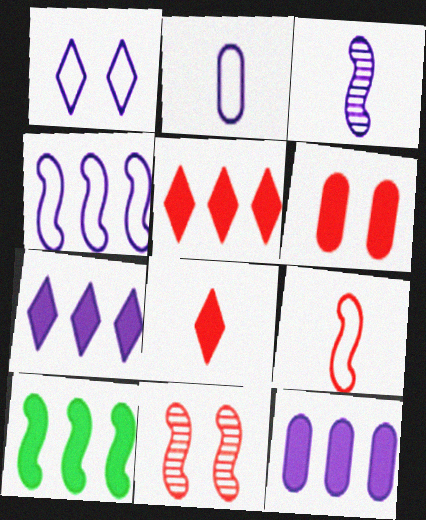[[1, 2, 4], 
[1, 3, 12], 
[5, 10, 12]]